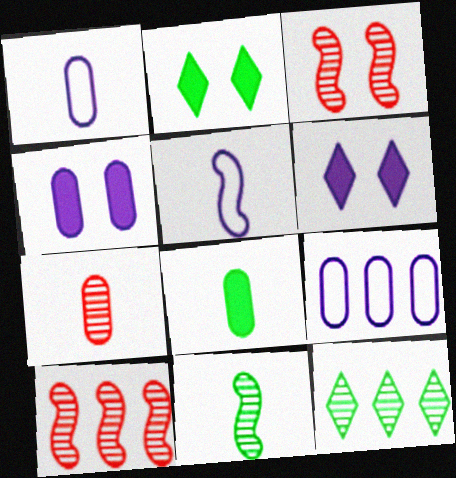[[1, 2, 10], 
[1, 7, 8]]